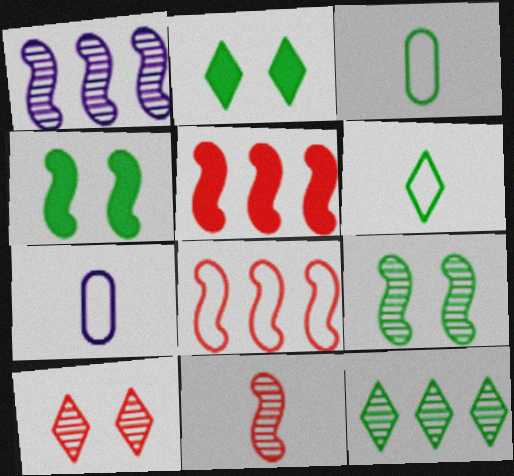[[1, 9, 11], 
[2, 6, 12], 
[3, 4, 12]]